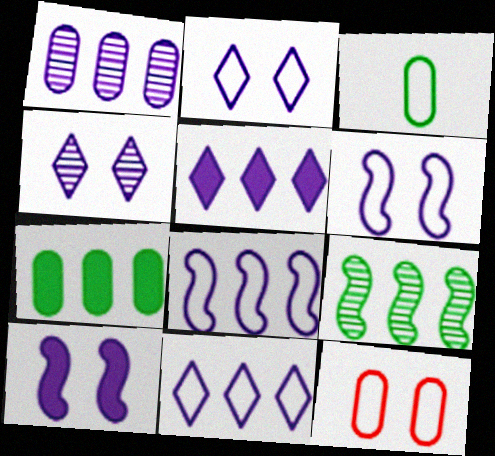[[1, 5, 8]]